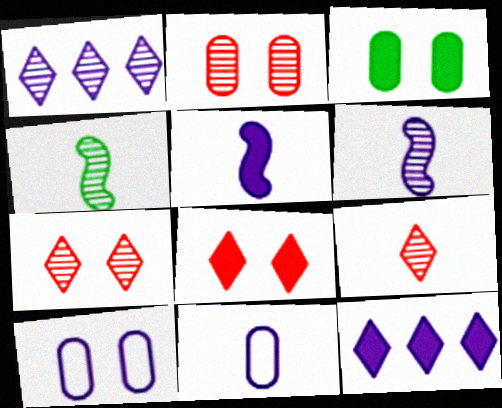[[1, 2, 4], 
[1, 5, 10], 
[2, 3, 10], 
[6, 10, 12]]